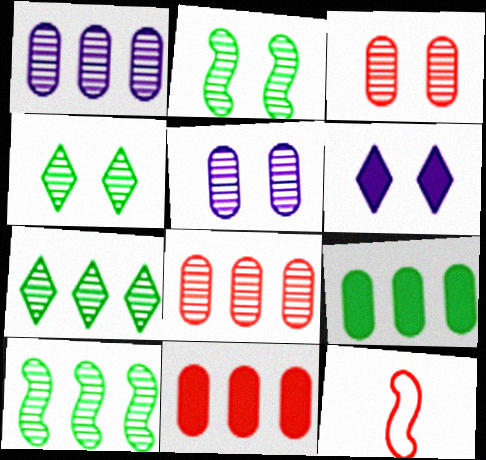[]